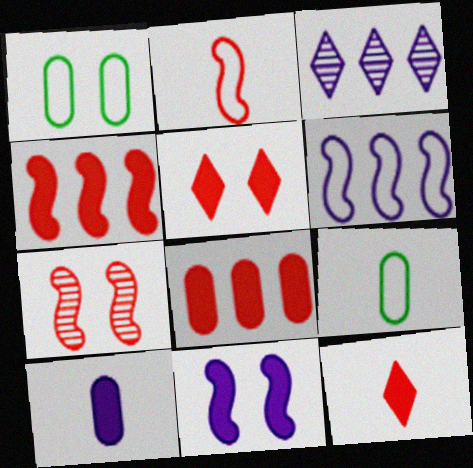[[2, 4, 7]]